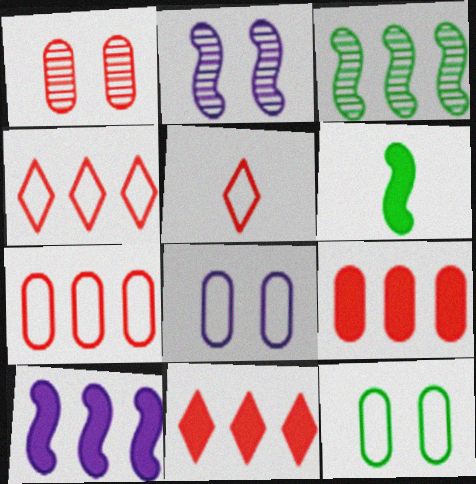[]